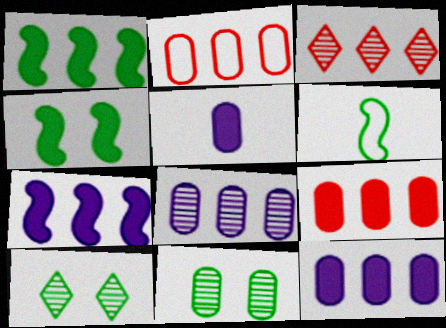[[2, 5, 11]]